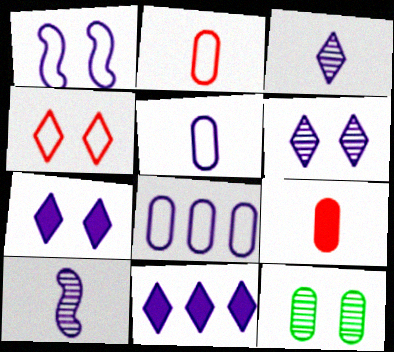[[7, 8, 10], 
[8, 9, 12]]